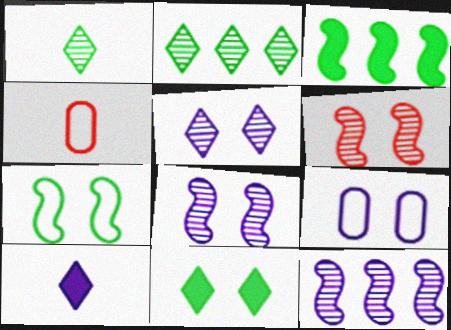[[3, 4, 5], 
[4, 11, 12], 
[6, 9, 11], 
[9, 10, 12]]